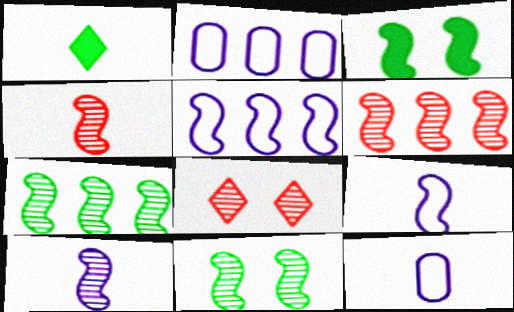[[1, 4, 12], 
[3, 4, 5], 
[3, 6, 9], 
[6, 10, 11]]